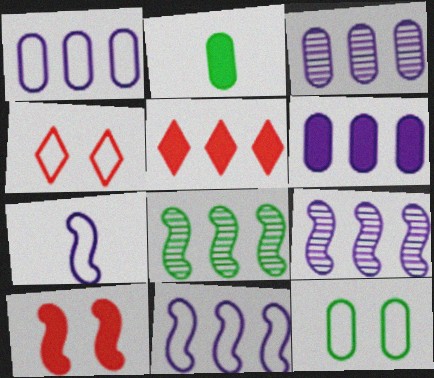[[1, 3, 6], 
[1, 5, 8], 
[2, 4, 9], 
[7, 8, 10]]